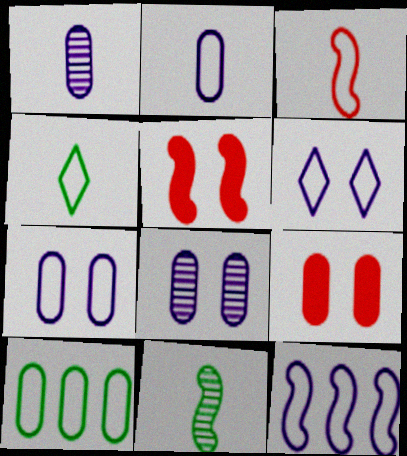[[1, 9, 10], 
[2, 3, 4], 
[2, 6, 12], 
[3, 6, 10], 
[5, 11, 12]]